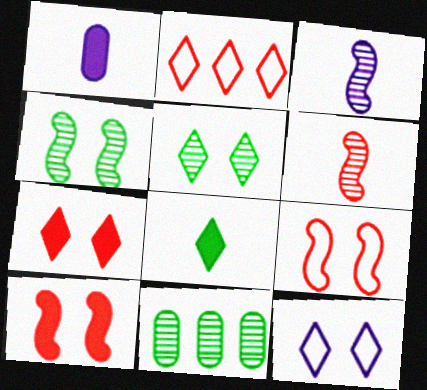[[1, 2, 4], 
[5, 7, 12]]